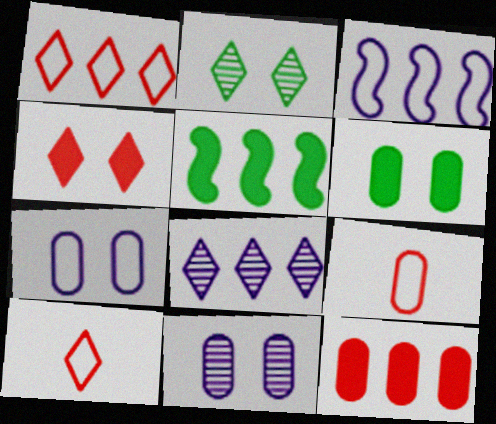[[5, 10, 11]]